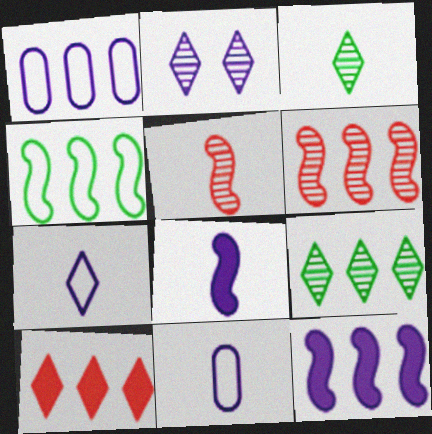[[1, 2, 8], 
[2, 11, 12], 
[4, 6, 12]]